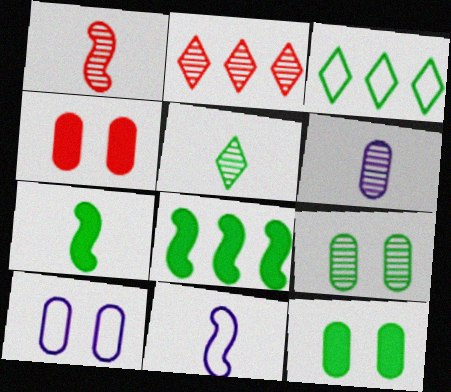[[1, 5, 6], 
[1, 7, 11], 
[2, 7, 10], 
[2, 11, 12], 
[3, 7, 9], 
[4, 9, 10]]